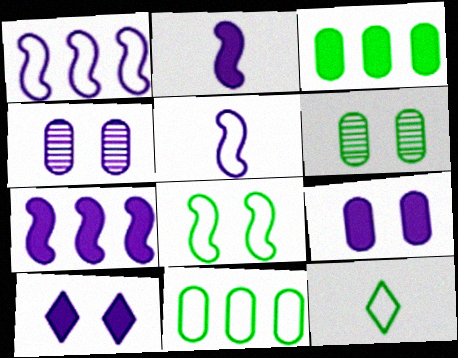[[8, 11, 12]]